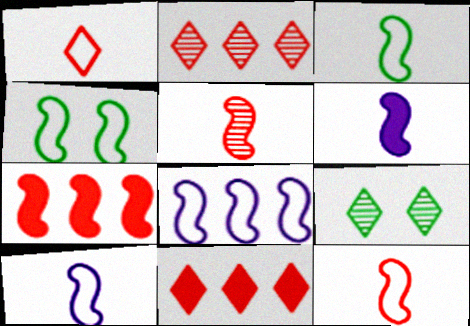[[3, 5, 6], 
[3, 10, 12], 
[4, 8, 12]]